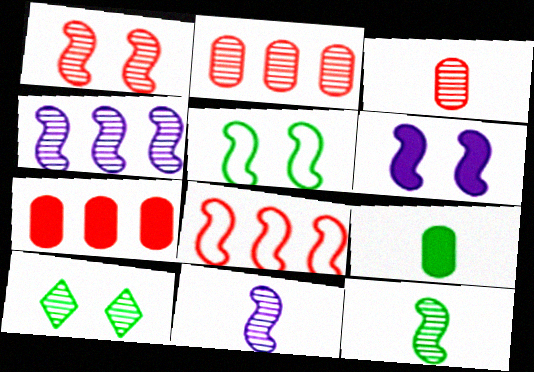[[1, 4, 12], 
[1, 5, 6], 
[2, 10, 11], 
[3, 4, 10], 
[6, 8, 12]]